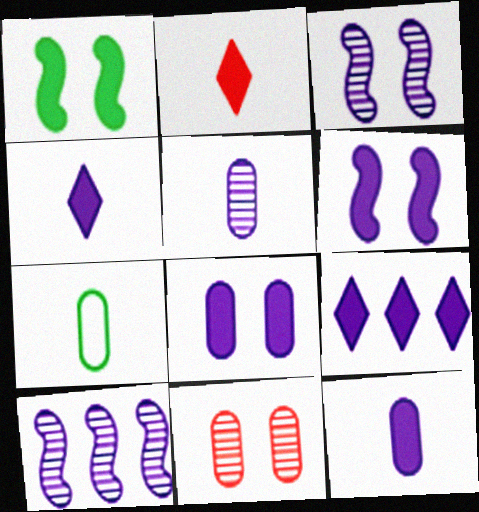[[6, 9, 12]]